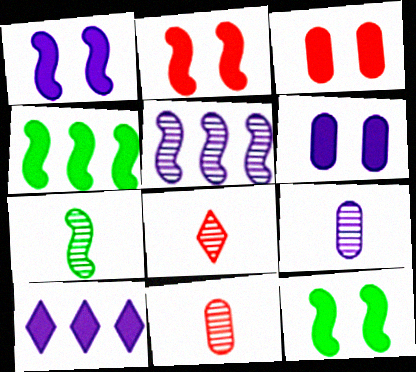[[1, 2, 12], 
[7, 8, 9]]